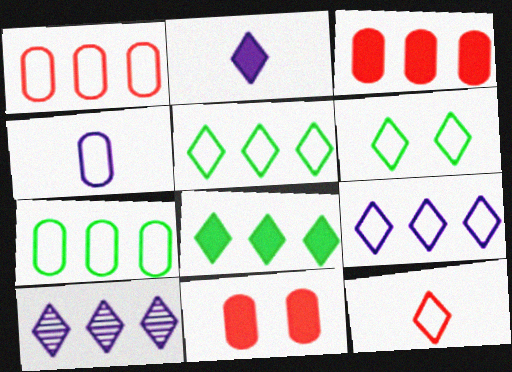[[6, 9, 12]]